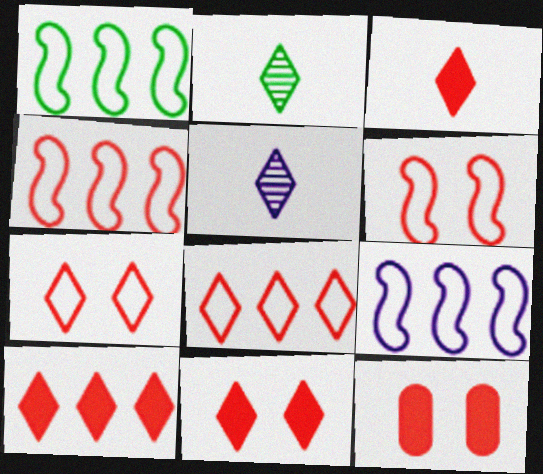[[1, 4, 9], 
[1, 5, 12], 
[2, 9, 12], 
[3, 10, 11]]